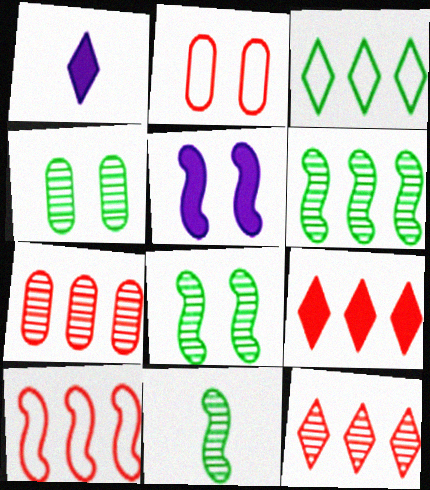[[1, 2, 6], 
[1, 4, 10], 
[5, 10, 11], 
[6, 8, 11], 
[7, 9, 10]]